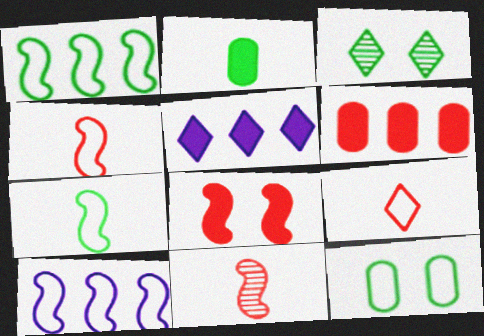[[1, 2, 3], 
[2, 5, 8], 
[3, 5, 9], 
[5, 11, 12], 
[9, 10, 12]]